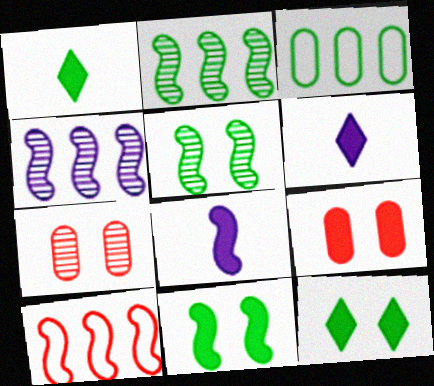[[1, 3, 5], 
[5, 8, 10]]